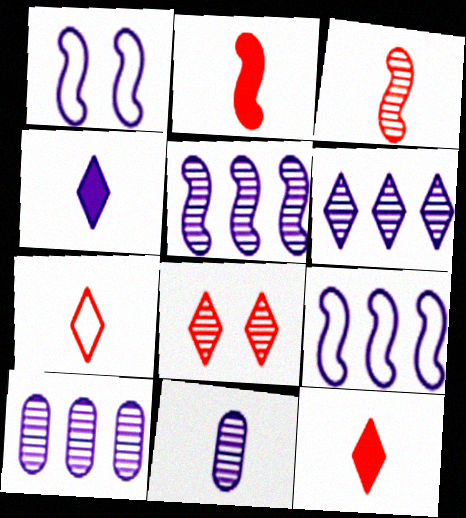[[1, 4, 10], 
[5, 6, 10]]